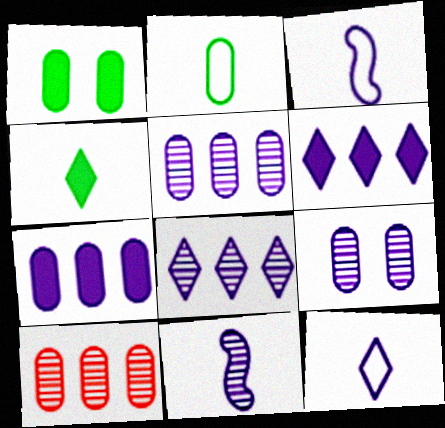[[3, 6, 9], 
[8, 9, 11]]